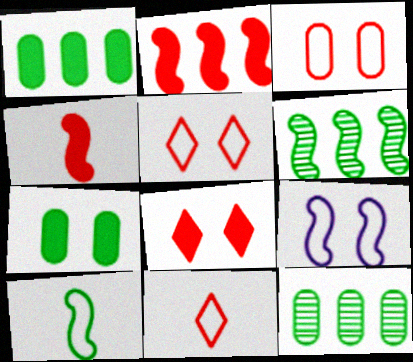[[4, 6, 9]]